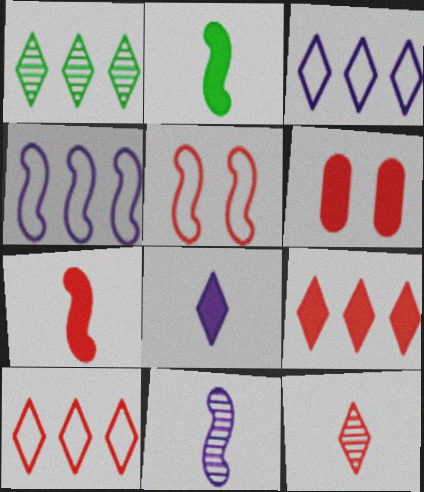[[1, 3, 9], 
[6, 7, 9]]